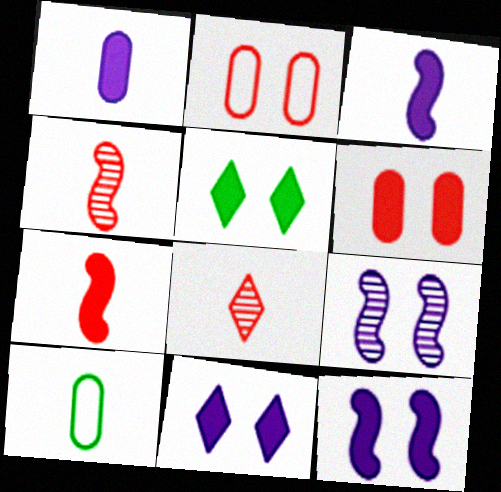[[2, 5, 9], 
[3, 8, 10], 
[5, 6, 12]]